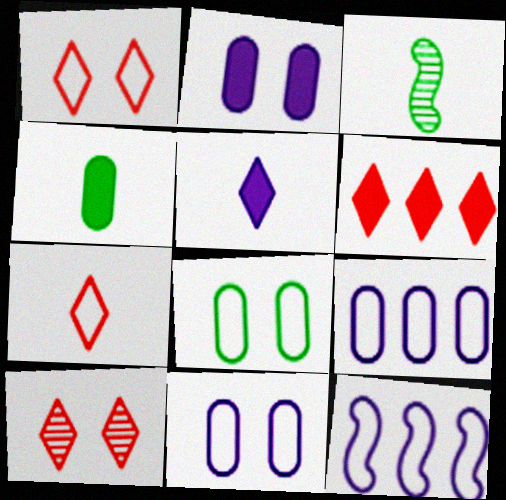[[3, 6, 11], 
[4, 10, 12], 
[6, 7, 10], 
[7, 8, 12]]